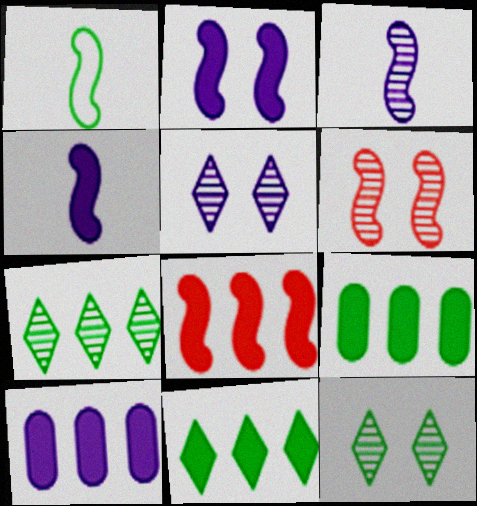[[1, 9, 12], 
[8, 10, 11]]